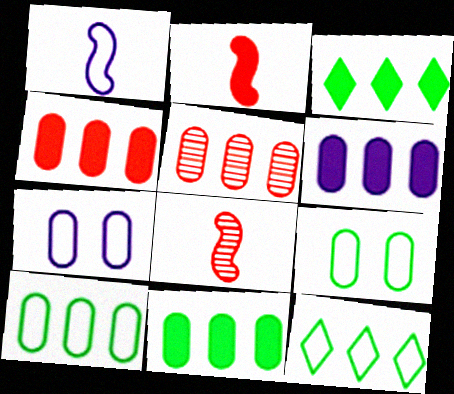[[3, 7, 8], 
[4, 6, 11], 
[5, 6, 10]]